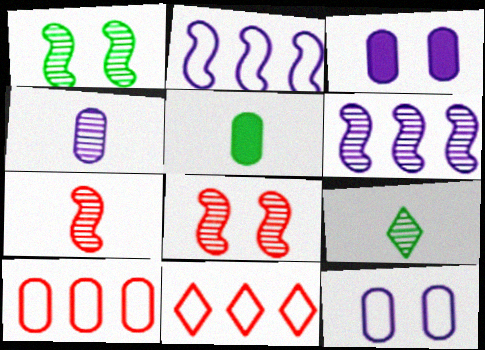[[1, 6, 7], 
[4, 7, 9]]